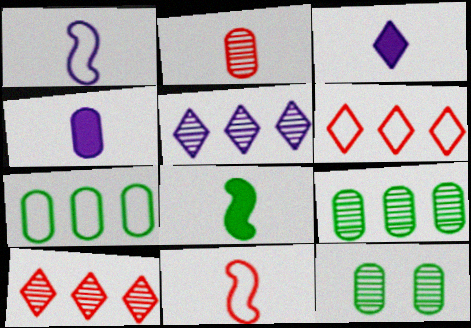[]